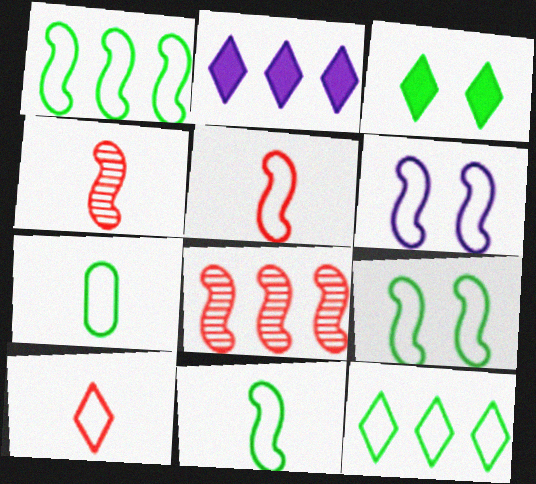[[1, 5, 6], 
[1, 9, 11], 
[7, 9, 12]]